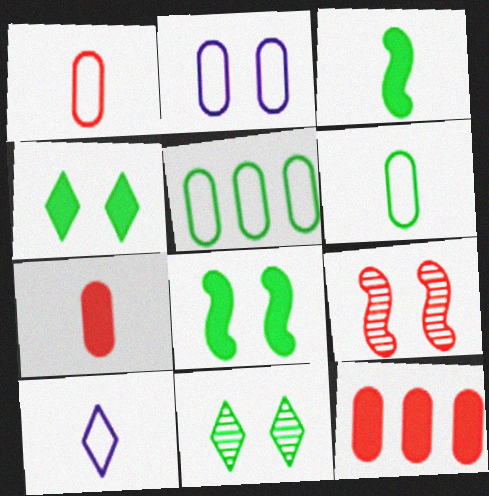[[1, 2, 5], 
[2, 4, 9], 
[3, 5, 11]]